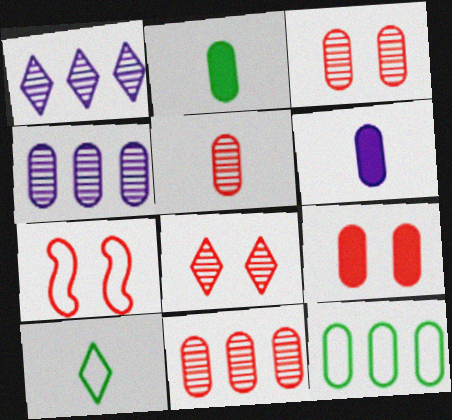[[1, 2, 7], 
[3, 5, 11], 
[3, 6, 12], 
[7, 8, 9]]